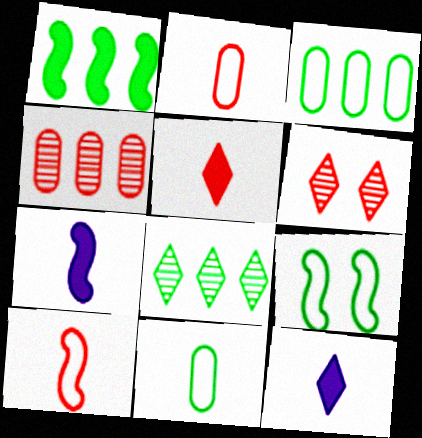[[1, 3, 8], 
[3, 6, 7], 
[4, 9, 12]]